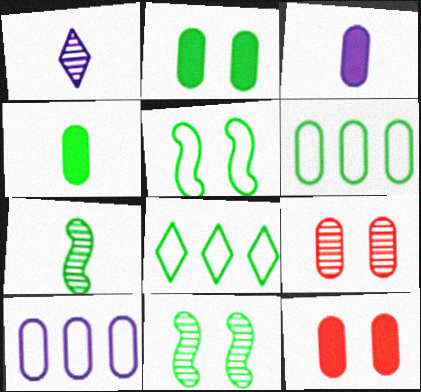[[2, 7, 8], 
[3, 6, 9], 
[4, 8, 11], 
[4, 9, 10]]